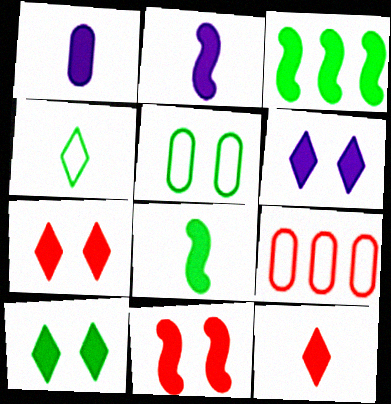[[1, 3, 7], 
[1, 8, 12], 
[2, 3, 11], 
[6, 7, 10]]